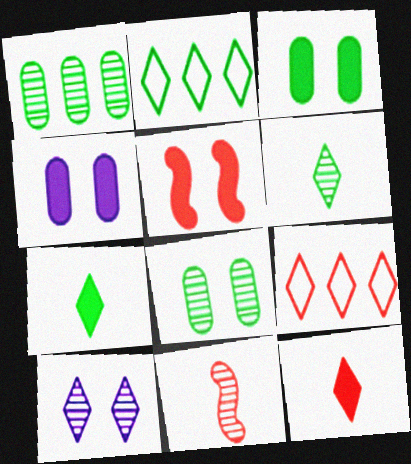[[1, 10, 11], 
[2, 4, 11], 
[2, 10, 12], 
[7, 9, 10]]